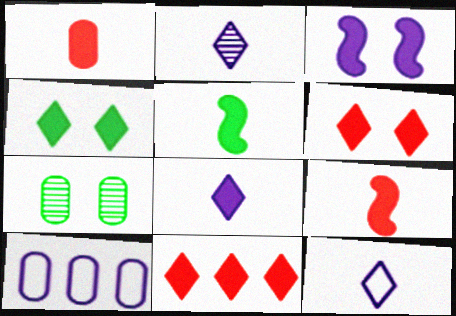[[1, 5, 8], 
[1, 7, 10], 
[2, 3, 10], 
[2, 8, 12], 
[4, 8, 11]]